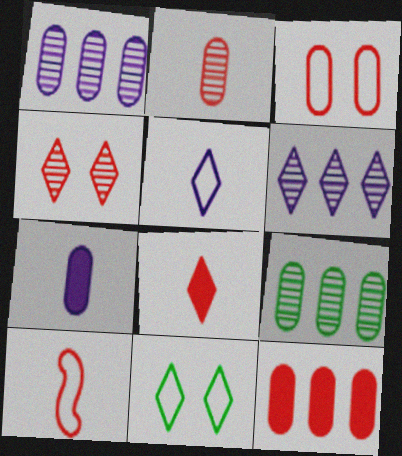[[2, 3, 12], 
[2, 8, 10], 
[3, 7, 9], 
[4, 10, 12], 
[6, 8, 11]]